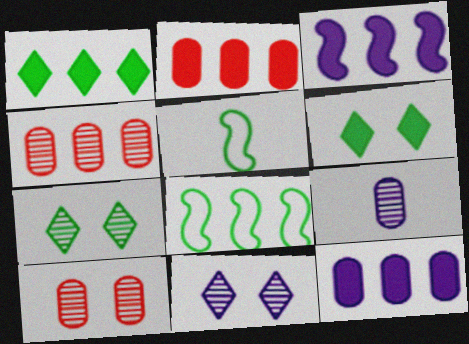[[1, 2, 3], 
[2, 5, 11]]